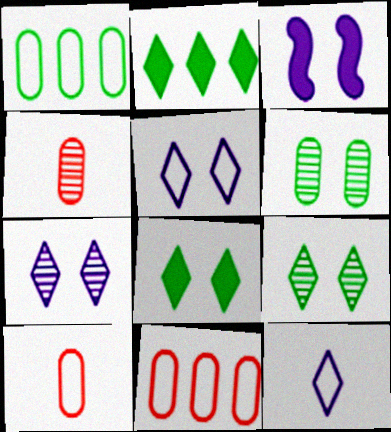[]